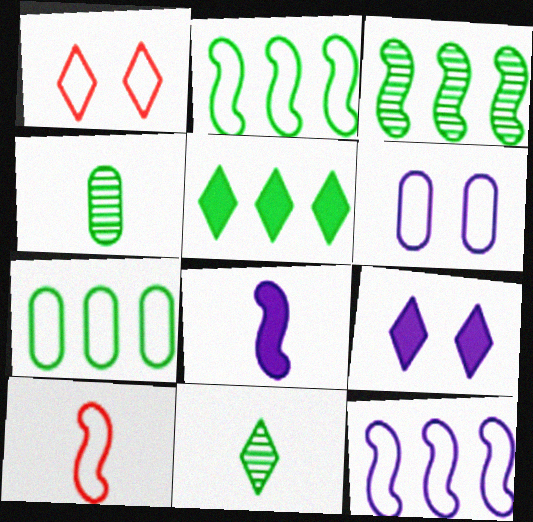[[3, 5, 7]]